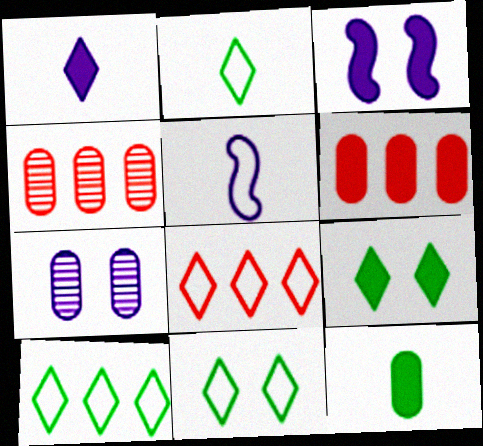[[2, 3, 4], 
[2, 10, 11], 
[4, 5, 9]]